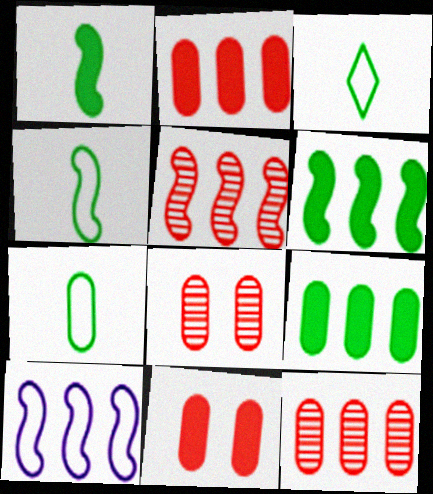[[3, 4, 7], 
[5, 6, 10]]